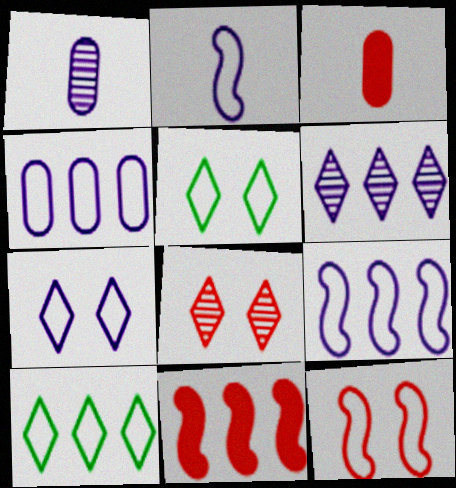[[1, 5, 11], 
[2, 4, 7]]